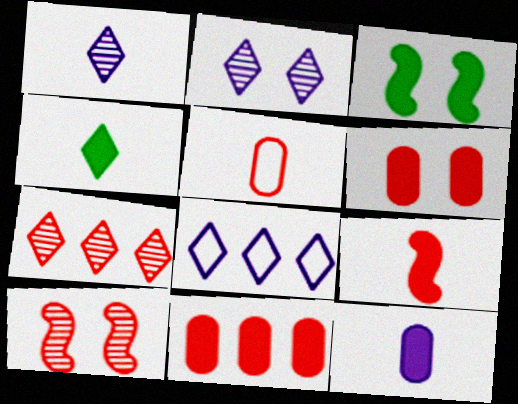[[4, 9, 12]]